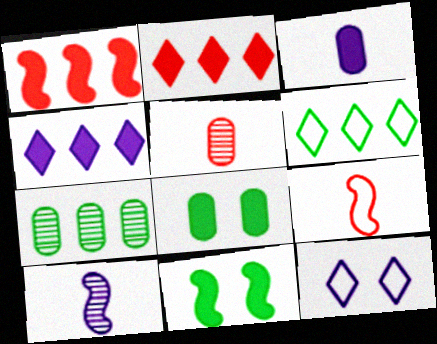[[2, 3, 11]]